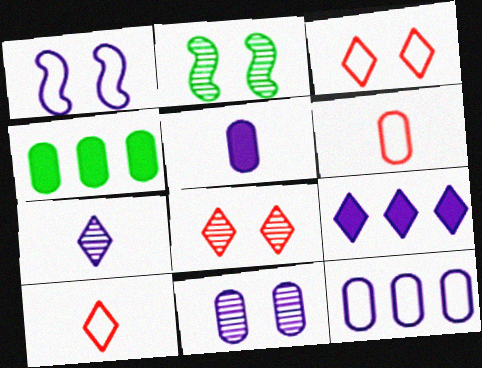[[2, 6, 9], 
[2, 8, 11], 
[4, 6, 11], 
[5, 11, 12]]